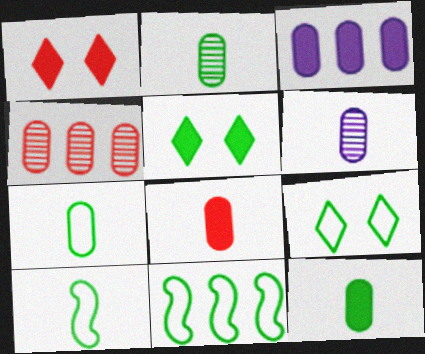[[1, 6, 11], 
[2, 5, 11], 
[2, 7, 12], 
[6, 7, 8], 
[7, 9, 11]]